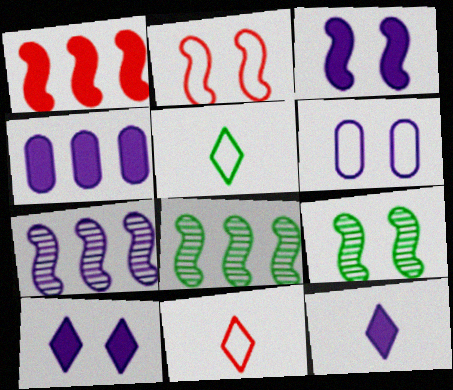[[2, 3, 9], 
[3, 4, 12], 
[4, 9, 11], 
[6, 7, 12]]